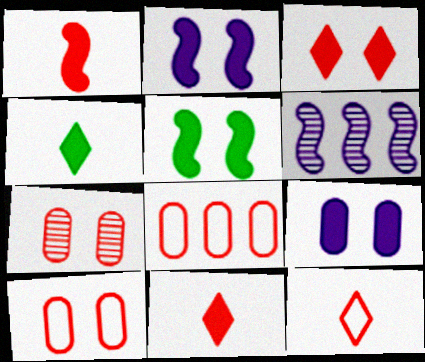[[3, 5, 9], 
[4, 6, 10]]